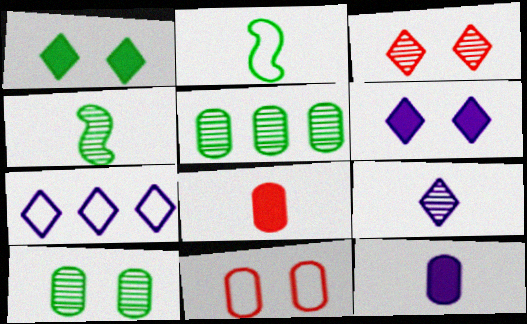[[1, 2, 5], 
[2, 7, 11], 
[2, 8, 9], 
[5, 11, 12], 
[6, 7, 9]]